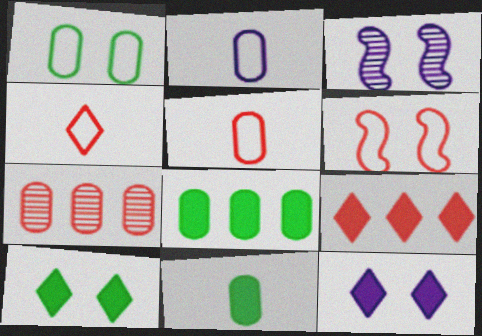[[3, 4, 8]]